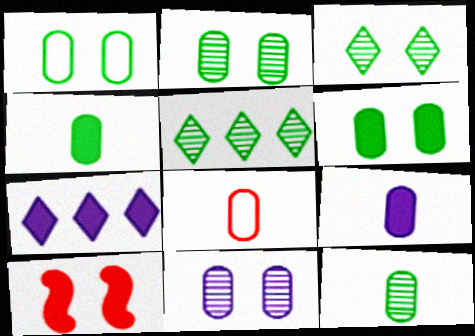[[1, 2, 6], 
[4, 7, 10], 
[8, 9, 12]]